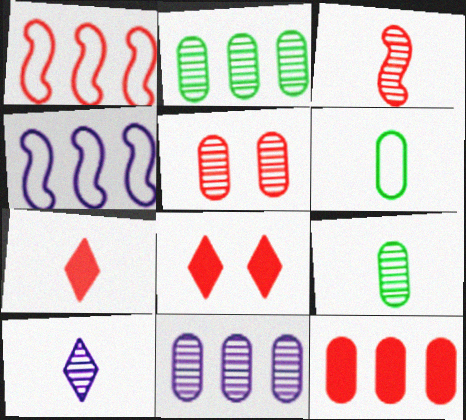[[1, 5, 7], 
[3, 9, 10], 
[4, 8, 9], 
[5, 9, 11]]